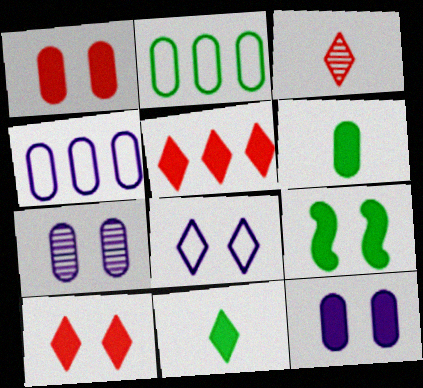[[3, 4, 9], 
[9, 10, 12]]